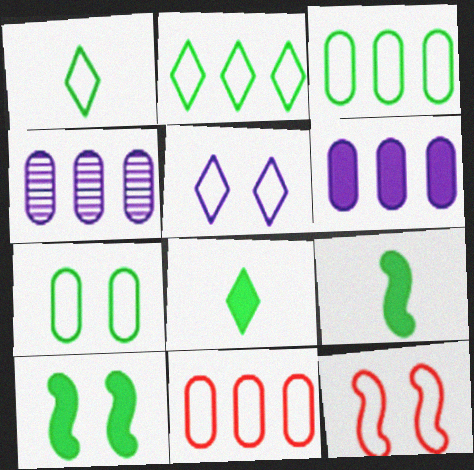[[4, 8, 12], 
[5, 7, 12]]